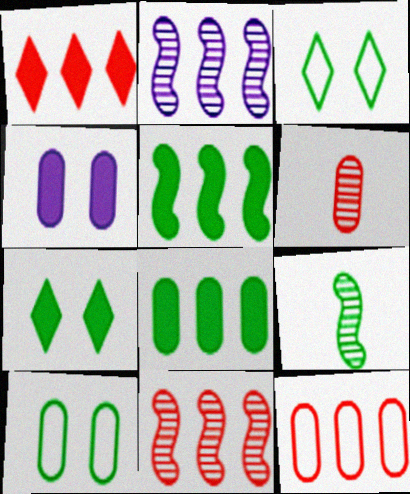[[1, 11, 12], 
[3, 8, 9]]